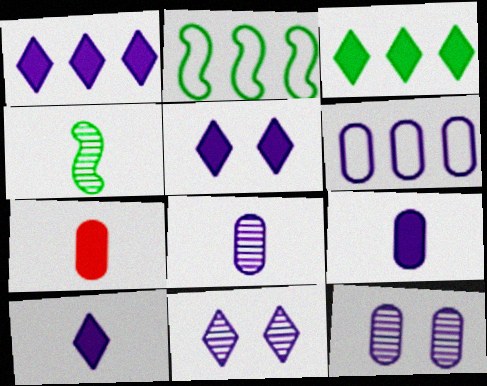[[1, 5, 10], 
[2, 7, 11], 
[6, 9, 12]]